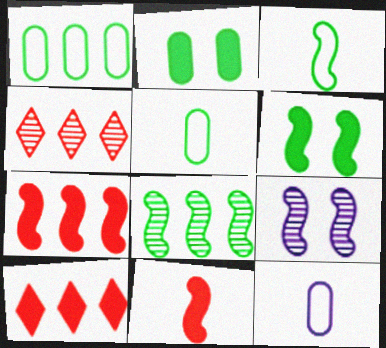[[3, 6, 8], 
[3, 7, 9], 
[4, 6, 12], 
[5, 9, 10]]